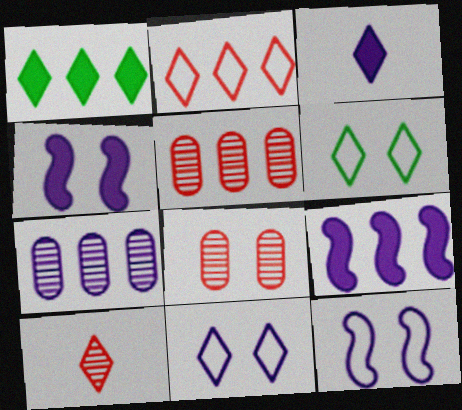[[1, 10, 11], 
[3, 7, 12], 
[4, 6, 8]]